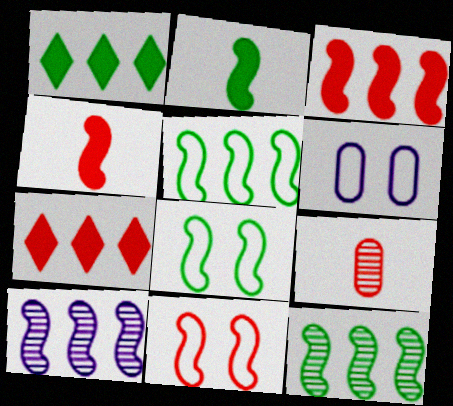[[2, 8, 12], 
[2, 10, 11], 
[3, 5, 10], 
[4, 8, 10], 
[7, 9, 11]]